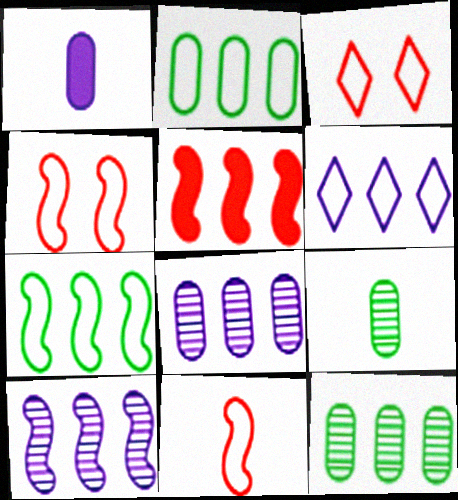[[5, 6, 12], 
[5, 7, 10]]